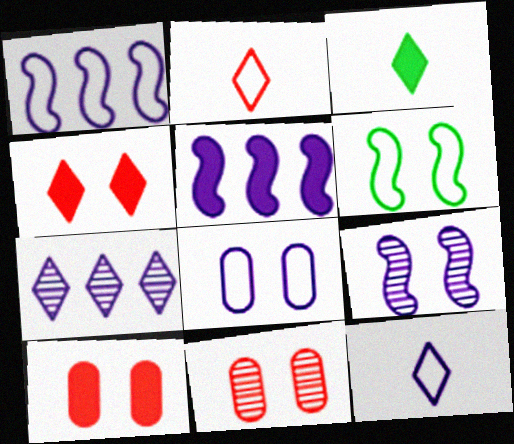[[1, 3, 11], 
[1, 8, 12], 
[3, 5, 10]]